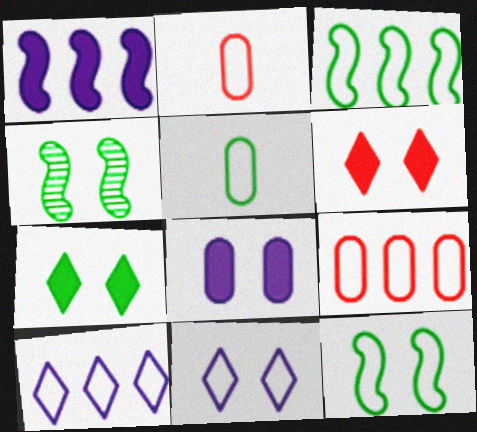[[2, 3, 11], 
[2, 10, 12], 
[3, 9, 10]]